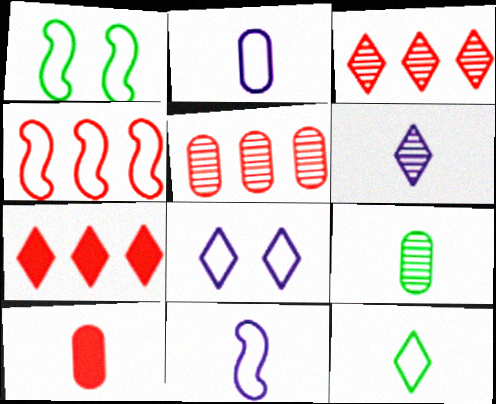[[1, 4, 11], 
[2, 9, 10], 
[4, 5, 7]]